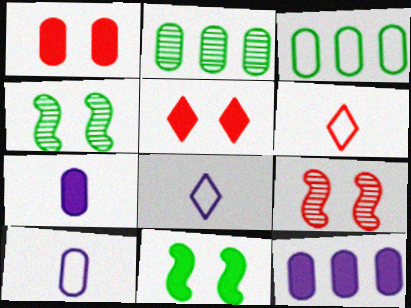[[1, 2, 10], 
[4, 6, 12]]